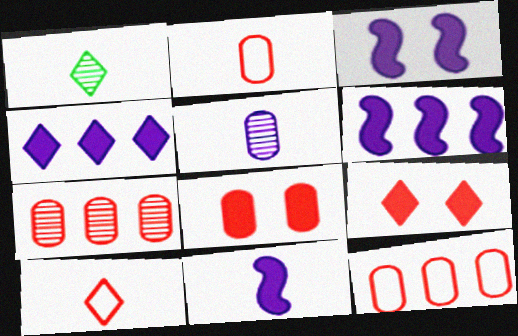[[1, 2, 11], 
[1, 3, 12], 
[2, 7, 8], 
[3, 6, 11]]